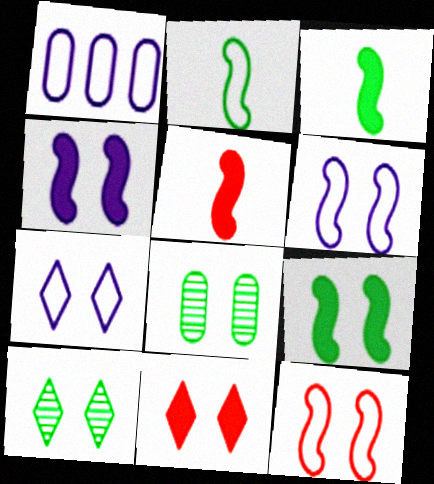[[1, 5, 10], 
[6, 8, 11], 
[7, 10, 11]]